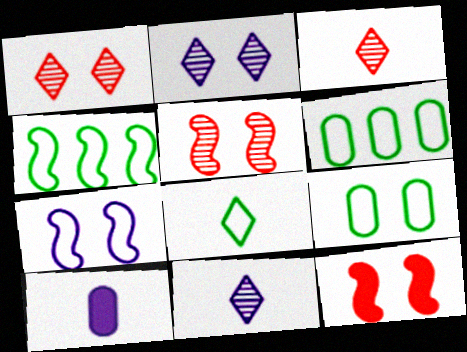[[1, 4, 10], 
[2, 9, 12], 
[4, 8, 9], 
[6, 11, 12]]